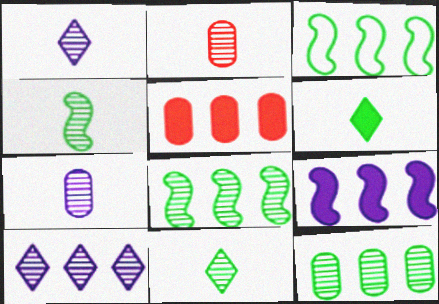[[1, 2, 4], 
[3, 5, 10]]